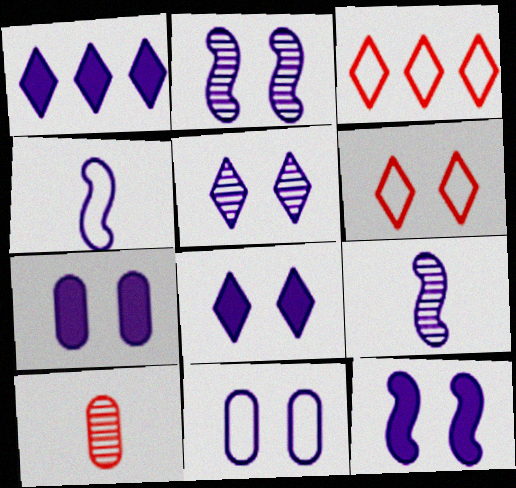[[1, 9, 11], 
[2, 8, 11], 
[5, 11, 12], 
[7, 8, 12]]